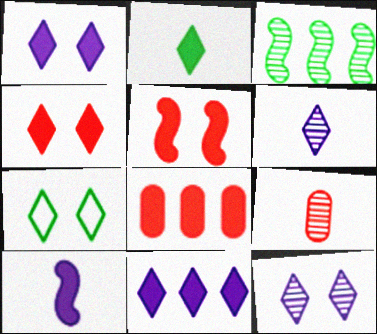[[2, 4, 11], 
[3, 9, 12], 
[4, 7, 12]]